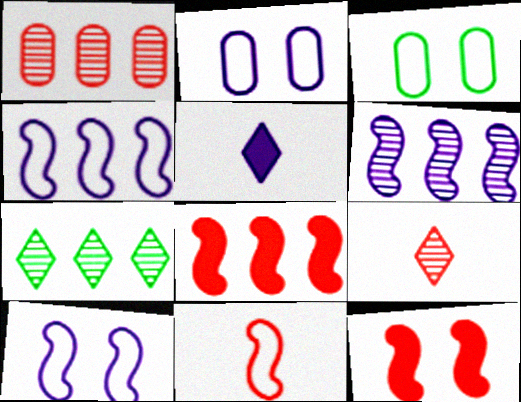[[1, 6, 7], 
[2, 5, 6]]